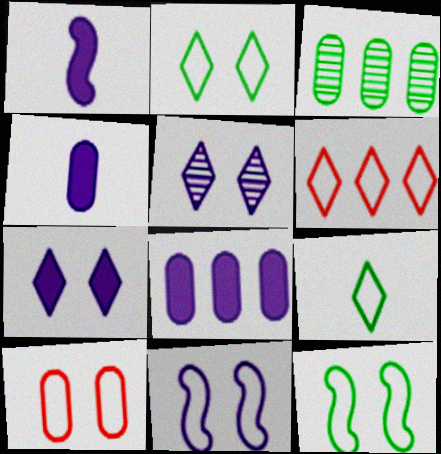[[1, 7, 8], 
[2, 10, 11], 
[3, 4, 10]]